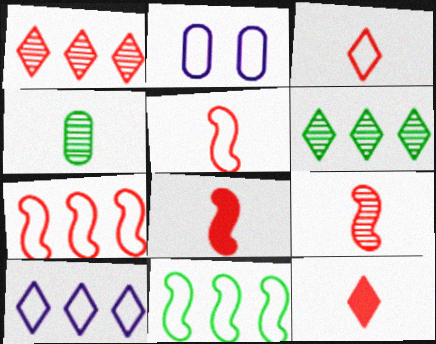[[2, 3, 11], 
[2, 6, 8], 
[5, 8, 9]]